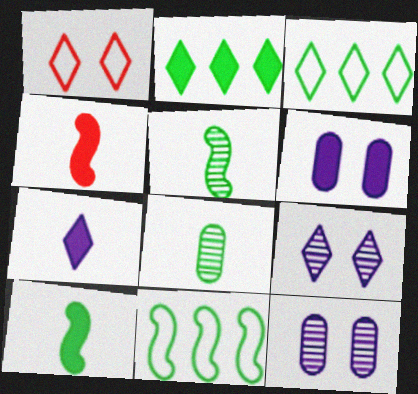[[2, 4, 6], 
[3, 4, 12]]